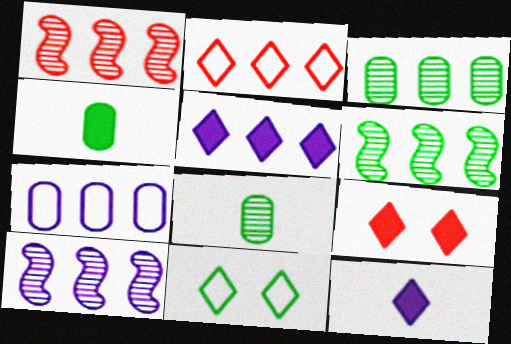[[1, 6, 10], 
[4, 6, 11], 
[5, 7, 10]]